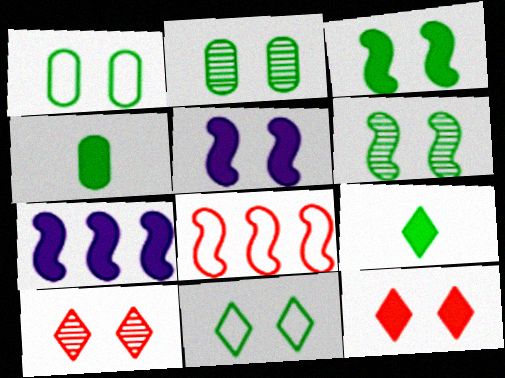[[1, 5, 10], 
[2, 3, 11], 
[4, 7, 12]]